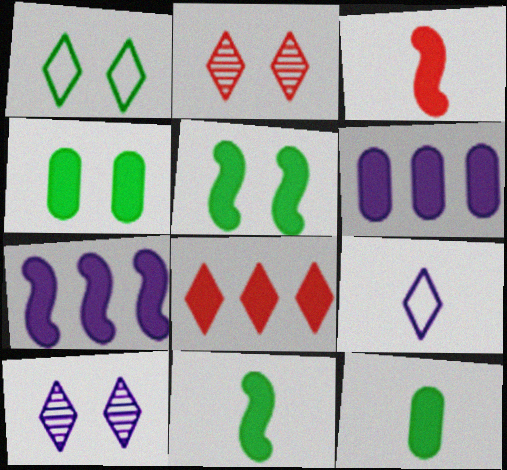[[3, 5, 7]]